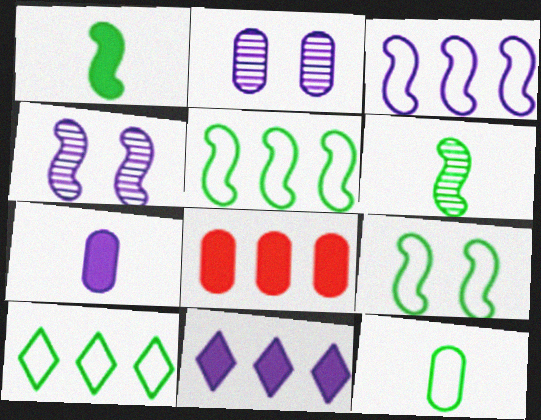[[2, 8, 12], 
[9, 10, 12]]